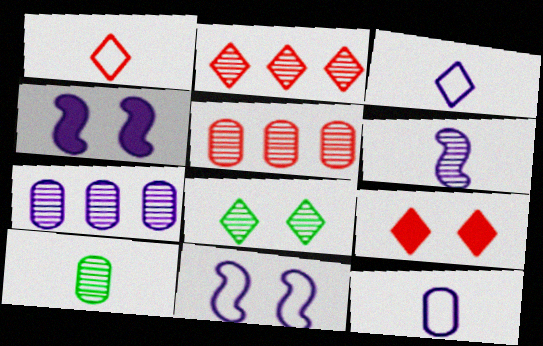[[1, 2, 9], 
[3, 4, 7], 
[5, 6, 8]]